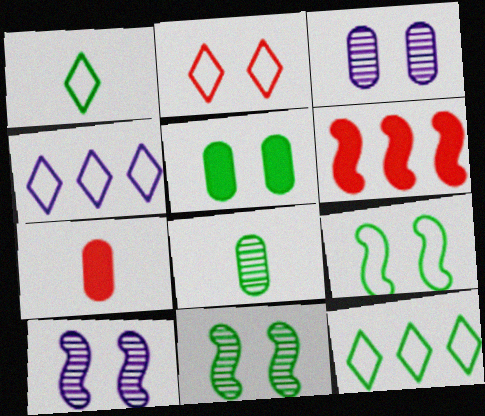[[1, 2, 4], 
[1, 3, 6], 
[2, 5, 10], 
[4, 7, 11], 
[7, 10, 12]]